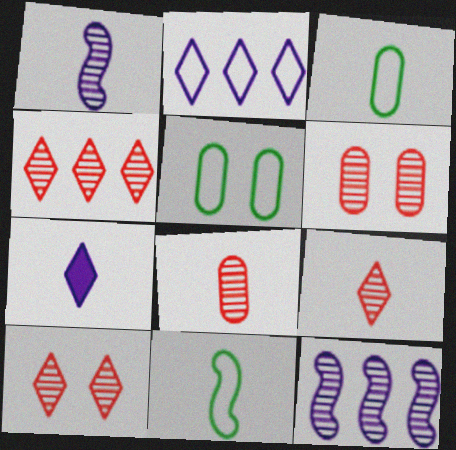[[4, 9, 10], 
[7, 8, 11]]